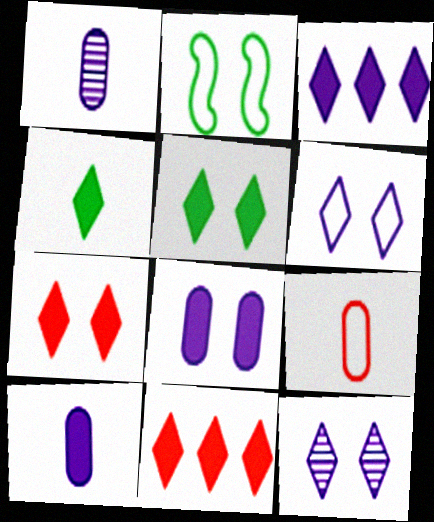[[1, 2, 11], 
[3, 4, 7]]